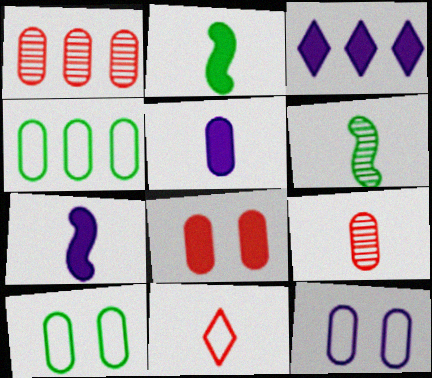[[1, 5, 10], 
[2, 3, 8], 
[5, 6, 11]]